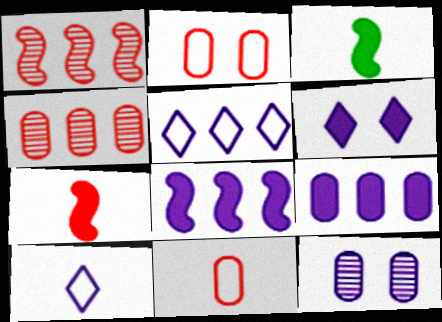[[8, 10, 12]]